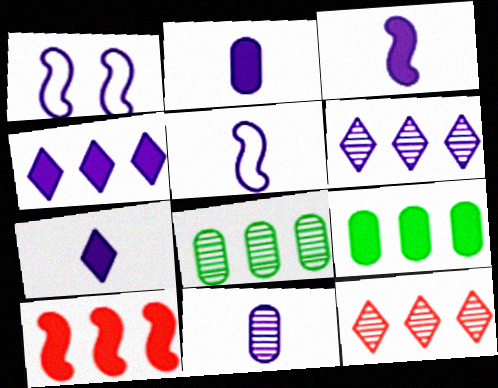[[1, 2, 6], 
[1, 4, 11], 
[2, 3, 7], 
[4, 9, 10], 
[5, 7, 11]]